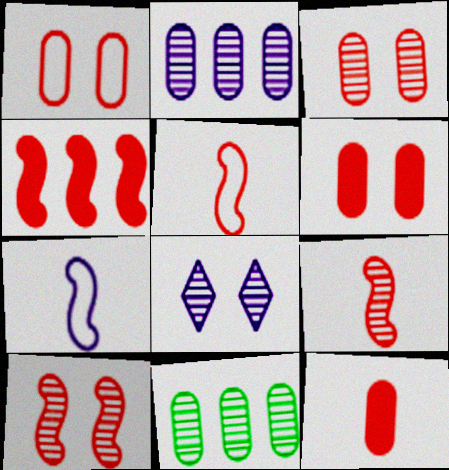[[1, 3, 6], 
[4, 5, 10], 
[8, 9, 11]]